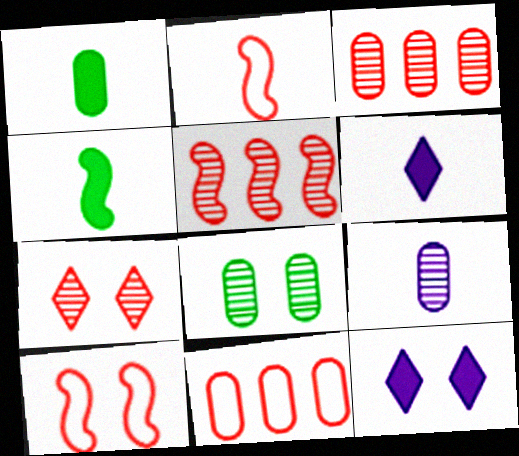[[3, 8, 9], 
[8, 10, 12]]